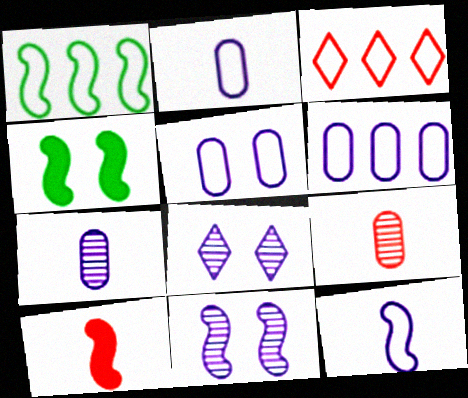[[1, 3, 6], 
[1, 10, 11], 
[2, 5, 6], 
[3, 4, 7]]